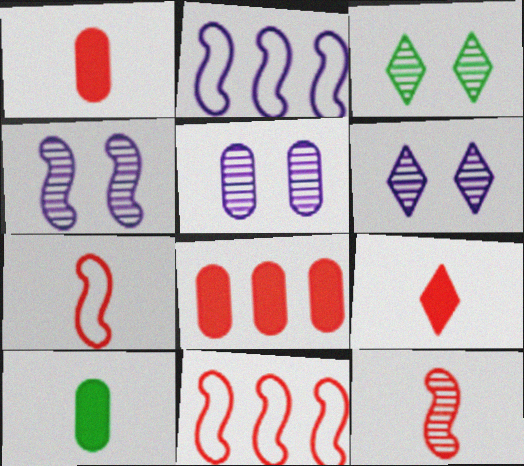[[1, 2, 3], 
[4, 5, 6], 
[6, 10, 11]]